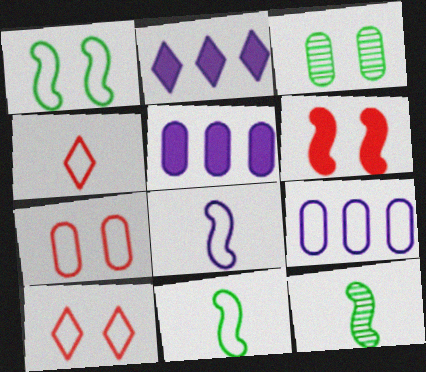[[1, 4, 9], 
[2, 7, 12], 
[5, 10, 12], 
[9, 10, 11]]